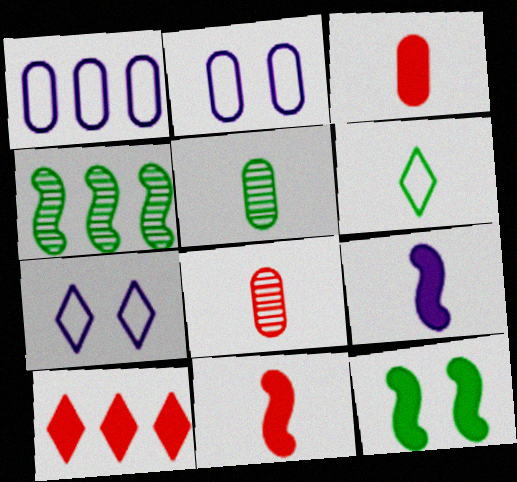[[1, 4, 10], 
[3, 4, 7], 
[6, 8, 9]]